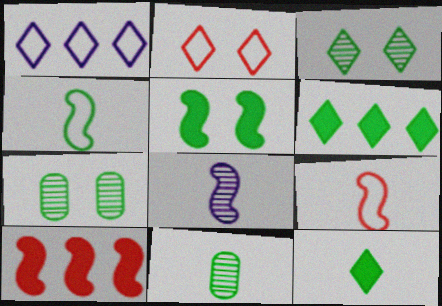[[4, 6, 7], 
[4, 11, 12]]